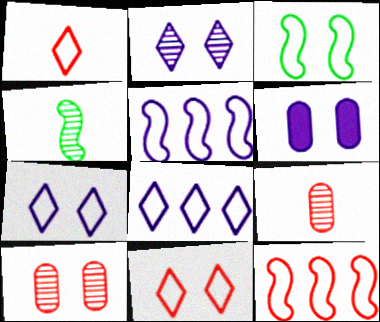[]